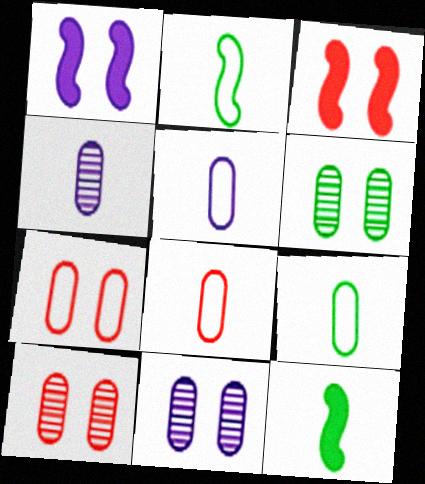[[5, 8, 9], 
[6, 10, 11]]